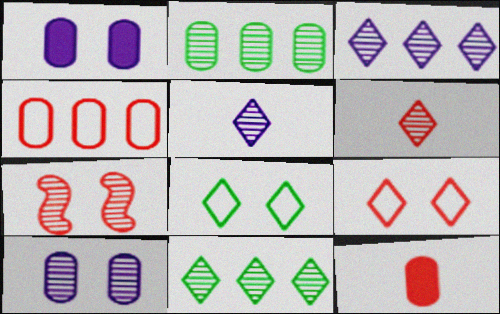[[1, 7, 8], 
[2, 5, 7]]